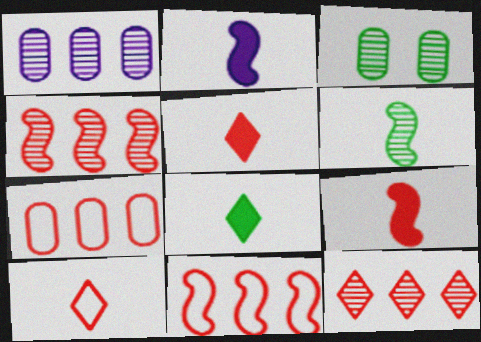[]